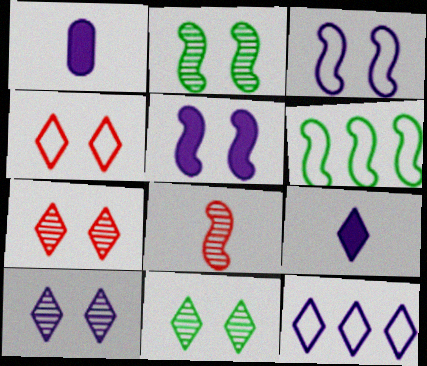[[1, 6, 7], 
[5, 6, 8], 
[7, 10, 11], 
[9, 10, 12]]